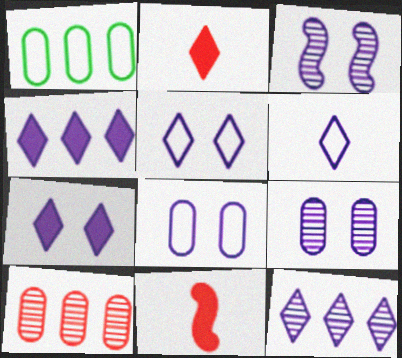[[1, 2, 3], 
[3, 7, 8], 
[6, 7, 12]]